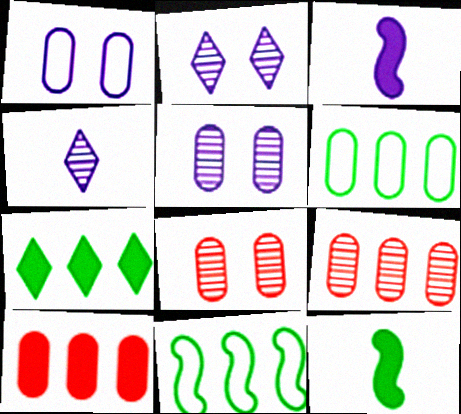[]